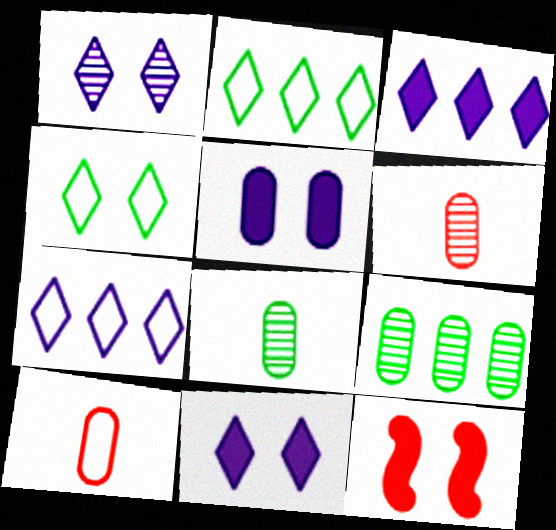[[5, 9, 10], 
[7, 8, 12]]